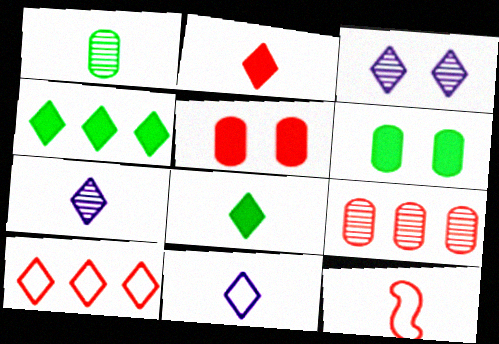[[3, 8, 10]]